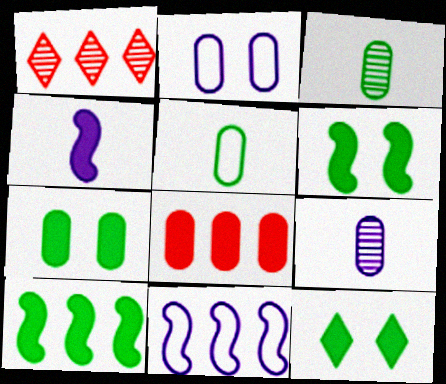[[2, 3, 8], 
[4, 8, 12], 
[6, 7, 12]]